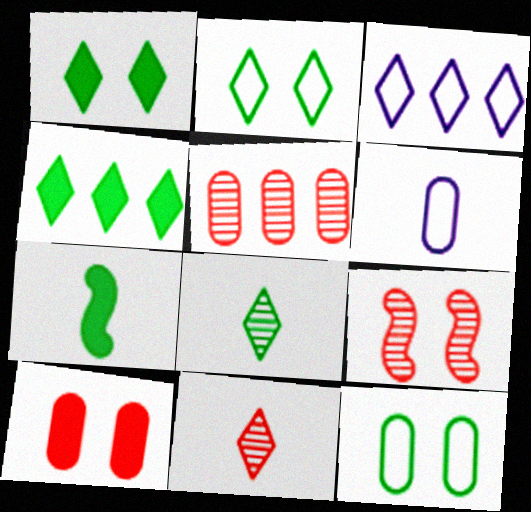[[1, 3, 11], 
[2, 4, 8], 
[4, 6, 9], 
[5, 9, 11], 
[6, 7, 11]]